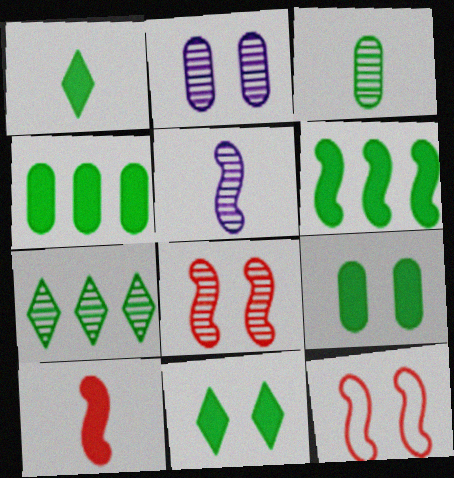[[1, 6, 9], 
[2, 11, 12], 
[5, 6, 12]]